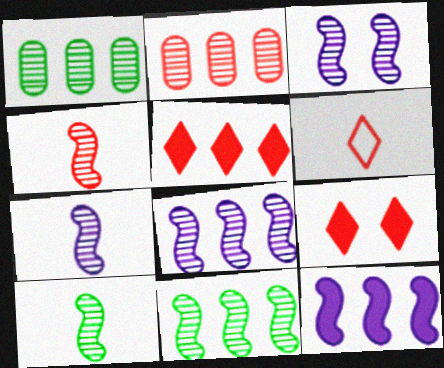[[3, 4, 11], 
[3, 7, 8], 
[4, 7, 10]]